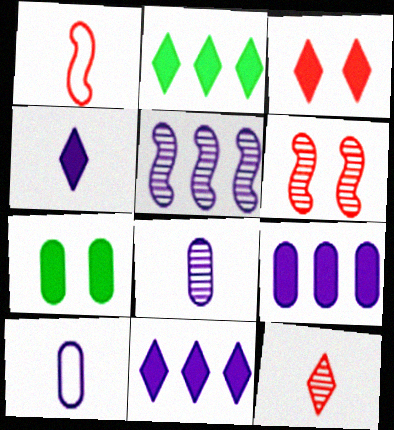[[2, 3, 4], 
[2, 6, 10]]